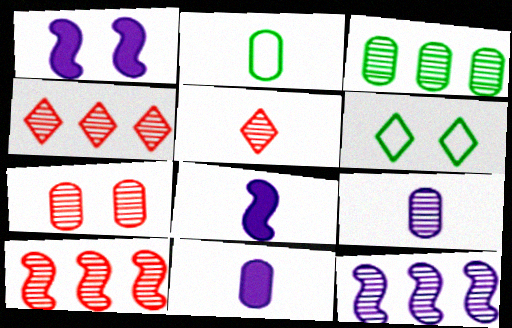[[1, 2, 4], 
[1, 6, 7], 
[2, 5, 8], 
[3, 4, 12], 
[3, 7, 9], 
[5, 7, 10], 
[6, 10, 11]]